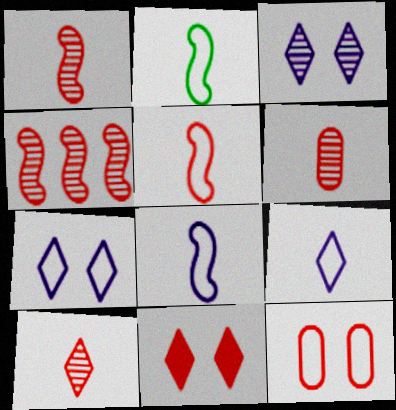[[1, 6, 10], 
[2, 5, 8]]